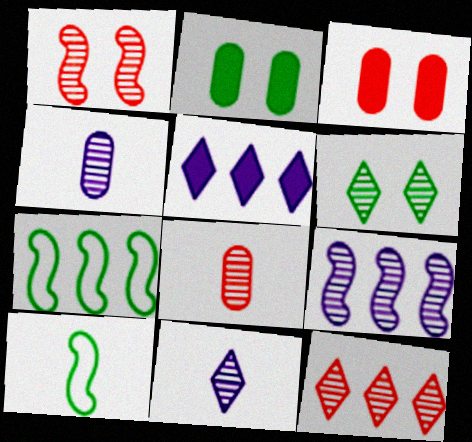[[1, 8, 12], 
[3, 7, 11], 
[6, 8, 9], 
[6, 11, 12]]